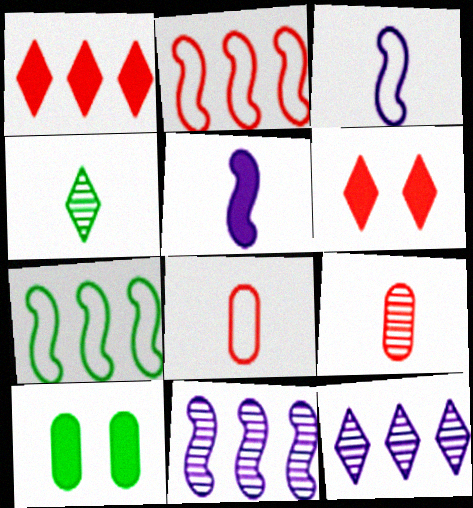[[1, 5, 10], 
[2, 6, 9], 
[4, 5, 8], 
[4, 7, 10]]